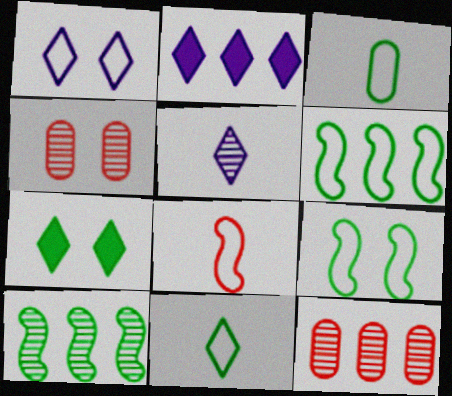[[1, 2, 5], 
[2, 6, 12], 
[3, 7, 10], 
[4, 5, 10]]